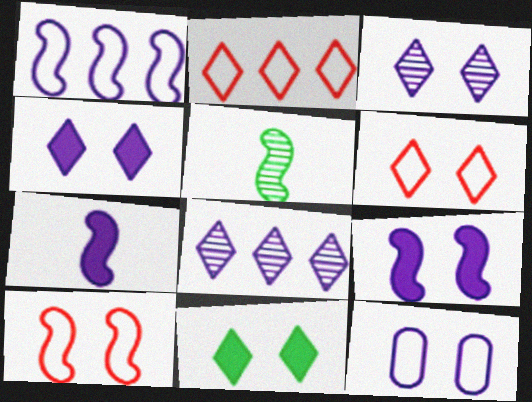[[3, 6, 11], 
[3, 9, 12], 
[7, 8, 12]]